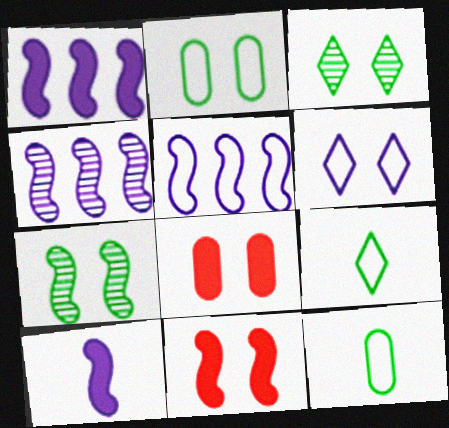[[1, 4, 5], 
[4, 8, 9], 
[6, 7, 8]]